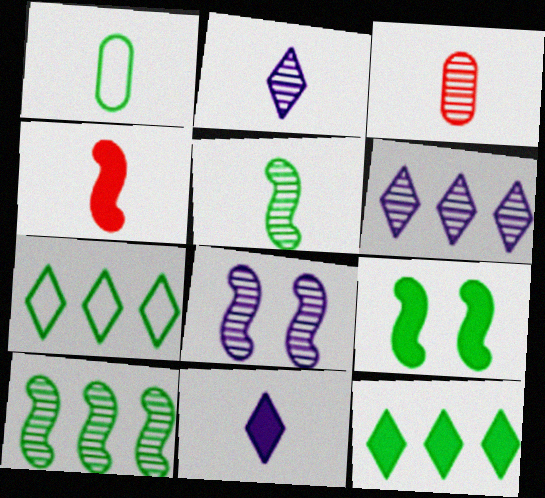[[1, 2, 4], 
[2, 3, 5]]